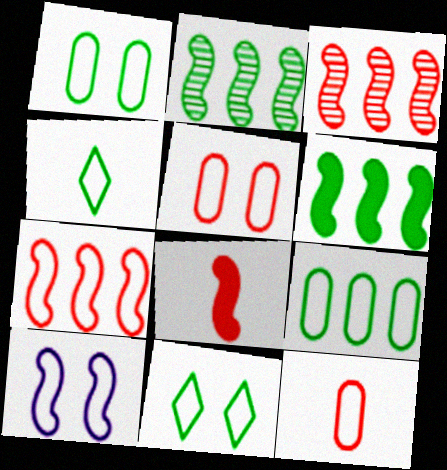[[2, 8, 10], 
[5, 10, 11]]